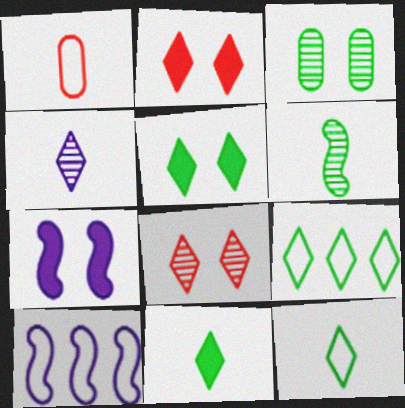[[2, 4, 9]]